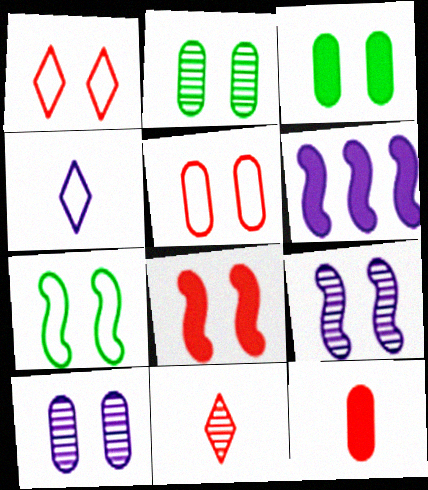[[1, 3, 9], 
[3, 5, 10], 
[4, 6, 10], 
[7, 8, 9]]